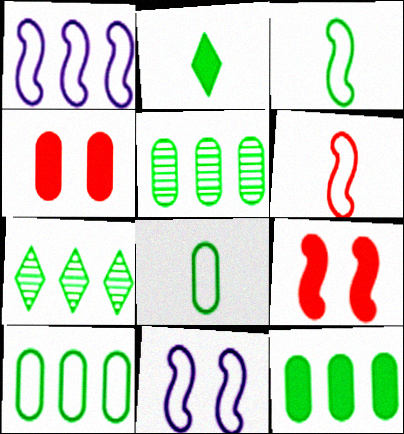[[5, 10, 12]]